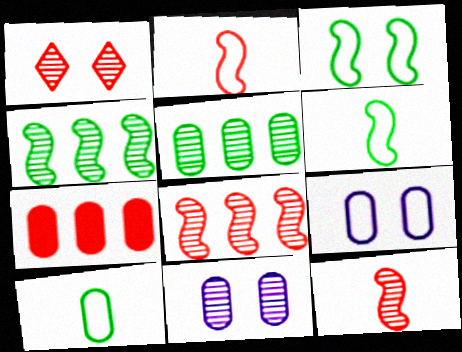[[1, 2, 7], 
[7, 10, 11]]